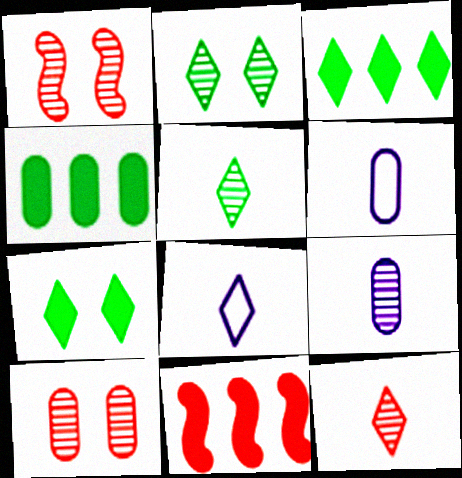[[1, 3, 6], 
[1, 4, 8], 
[2, 6, 11], 
[4, 6, 10]]